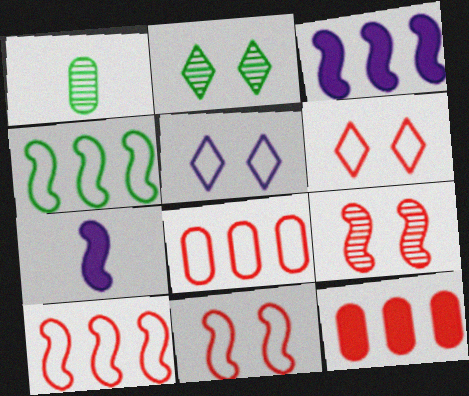[[1, 3, 6], 
[2, 7, 8], 
[4, 7, 9]]